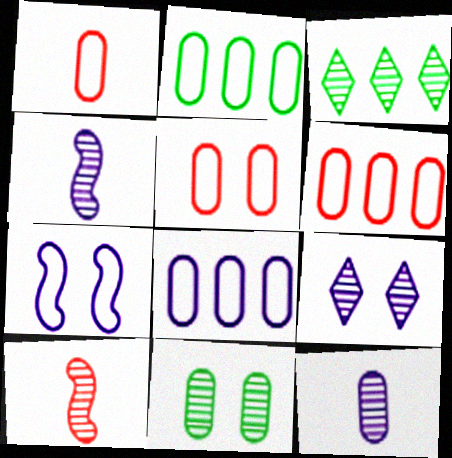[[1, 5, 6], 
[2, 6, 8]]